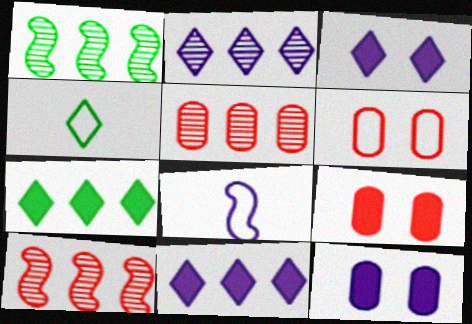[[1, 2, 5], 
[2, 8, 12], 
[4, 10, 12]]